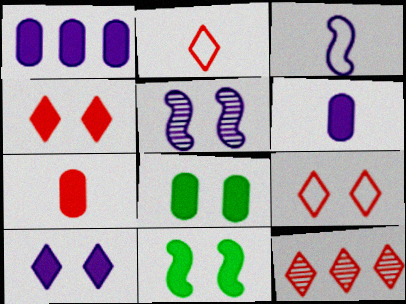[[1, 7, 8], 
[2, 4, 12], 
[3, 8, 12], 
[5, 8, 9]]